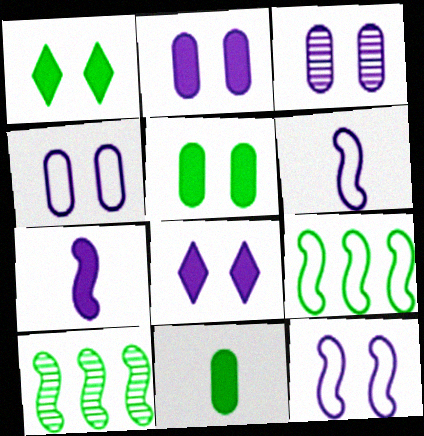[[2, 3, 4], 
[3, 8, 12]]